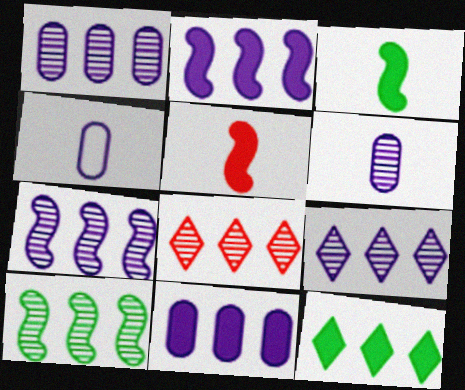[[1, 7, 9], 
[1, 8, 10]]